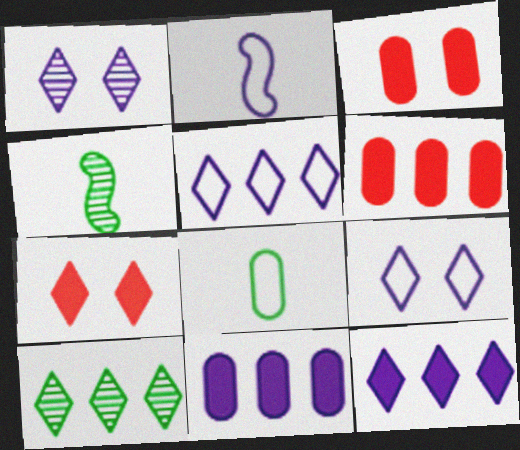[[1, 2, 11], 
[2, 3, 10], 
[3, 4, 5], 
[4, 6, 9]]